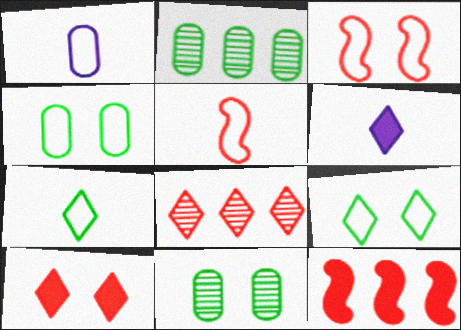[[1, 5, 7], 
[2, 3, 6], 
[6, 8, 9]]